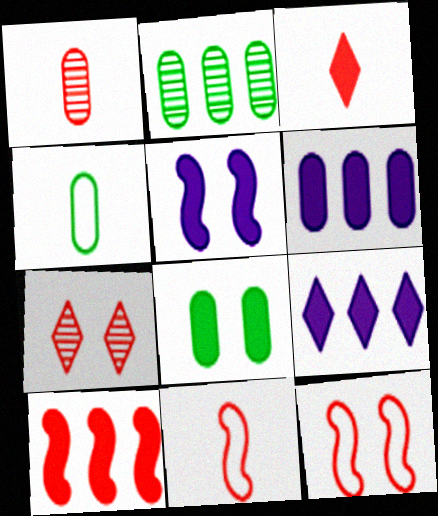[[1, 3, 11], 
[2, 4, 8]]